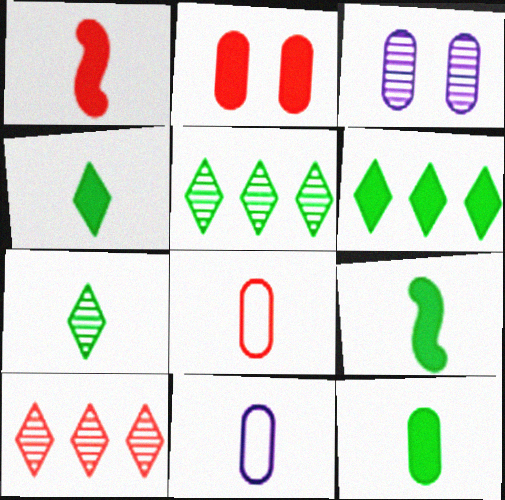[[1, 7, 11], 
[4, 9, 12]]